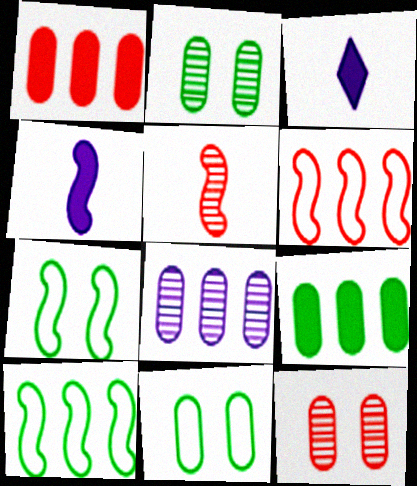[[2, 3, 6], 
[3, 10, 12]]